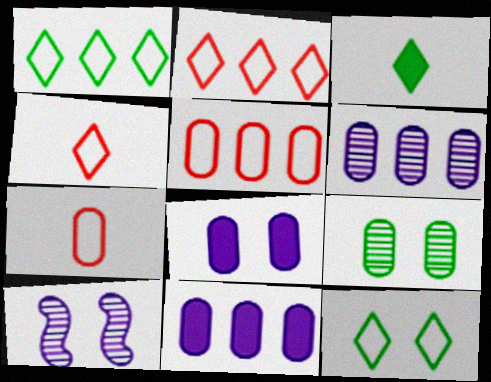[[3, 5, 10], 
[7, 9, 11]]